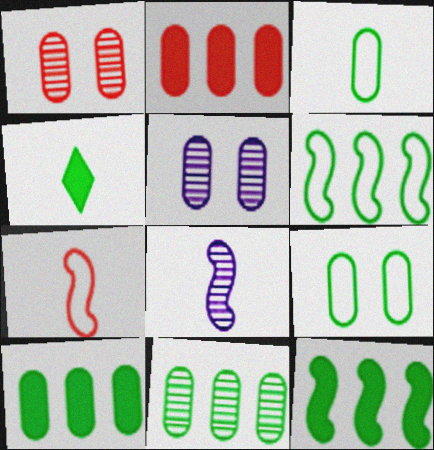[[2, 3, 5]]